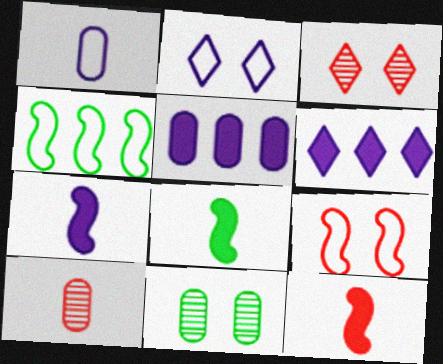[[7, 8, 12]]